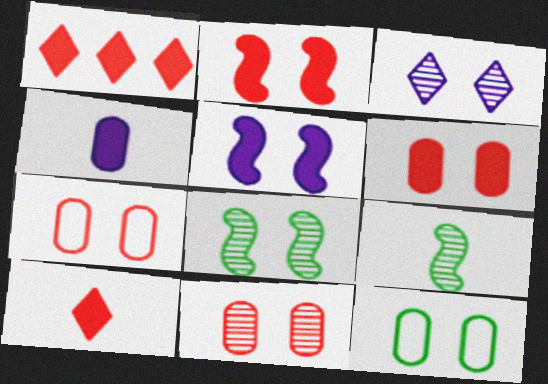[[2, 3, 12], 
[3, 8, 11], 
[6, 7, 11]]